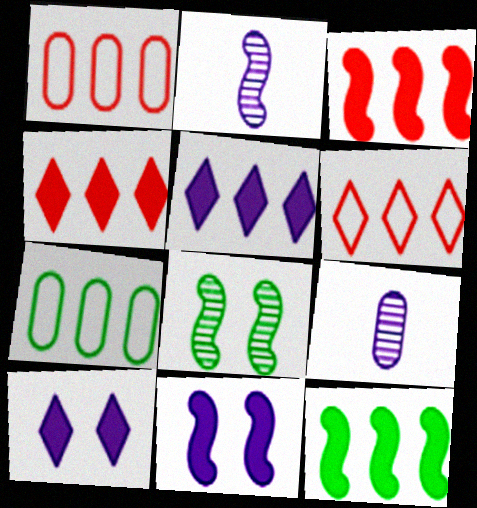[]